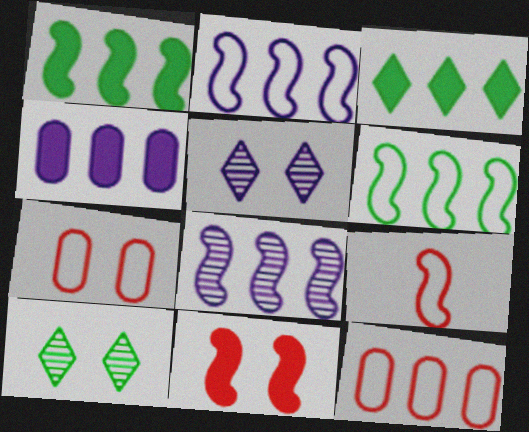[[3, 8, 12], 
[4, 9, 10]]